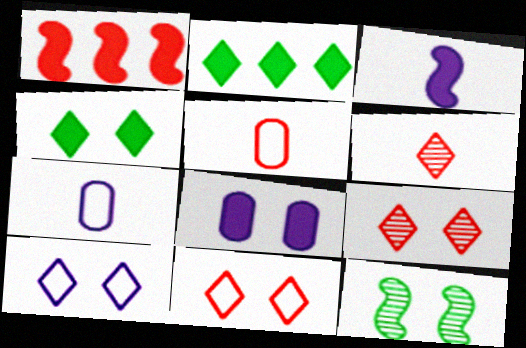[[1, 5, 9], 
[2, 6, 10], 
[4, 9, 10], 
[8, 11, 12]]